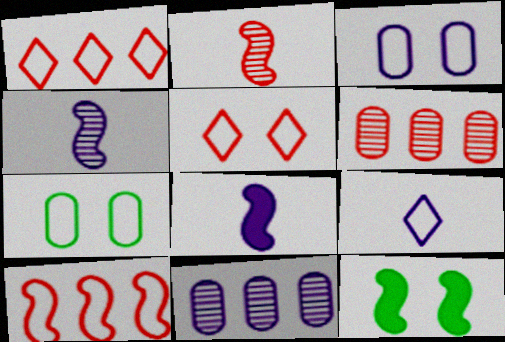[[4, 10, 12], 
[6, 9, 12], 
[7, 9, 10]]